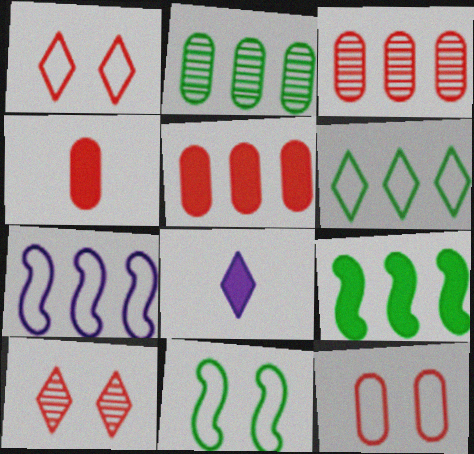[[2, 6, 9], 
[3, 4, 12], 
[3, 8, 11], 
[6, 8, 10]]